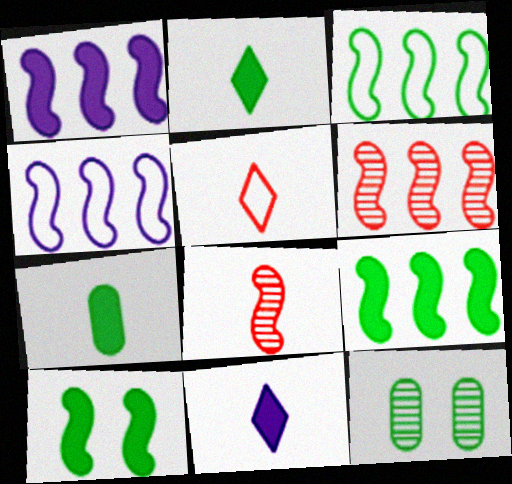[[1, 3, 6], 
[1, 5, 12], 
[2, 3, 12], 
[4, 6, 9], 
[4, 8, 10]]